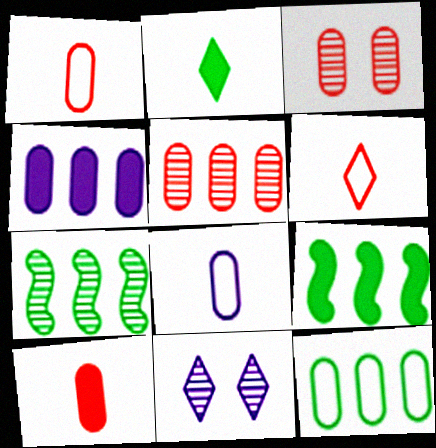[[1, 9, 11], 
[4, 5, 12]]